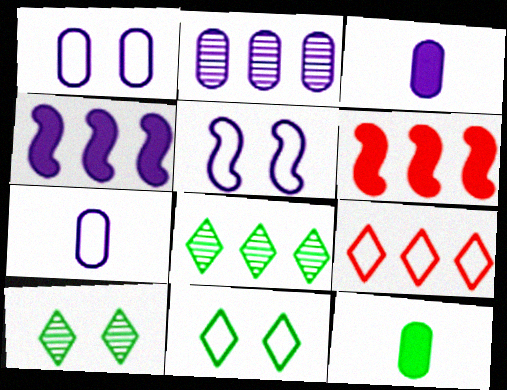[[1, 2, 3], 
[6, 7, 10]]